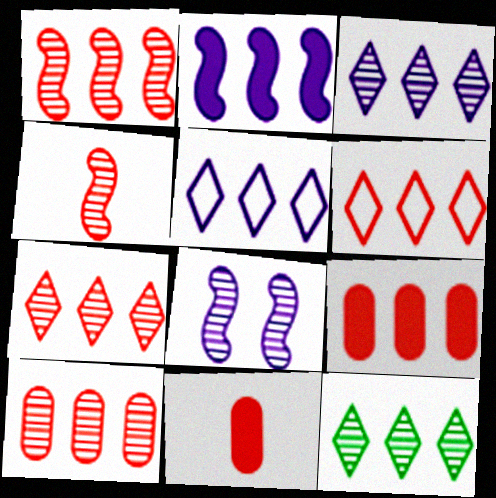[[1, 6, 9], 
[1, 7, 10], 
[3, 7, 12]]